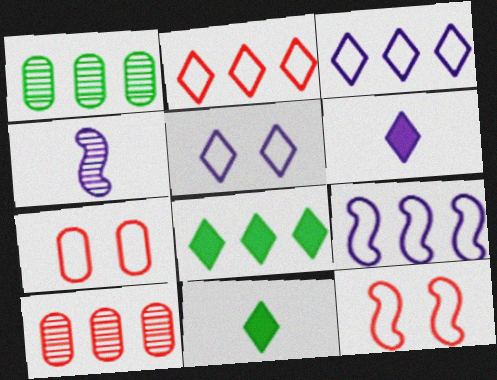[[1, 6, 12], 
[4, 7, 8], 
[8, 9, 10]]